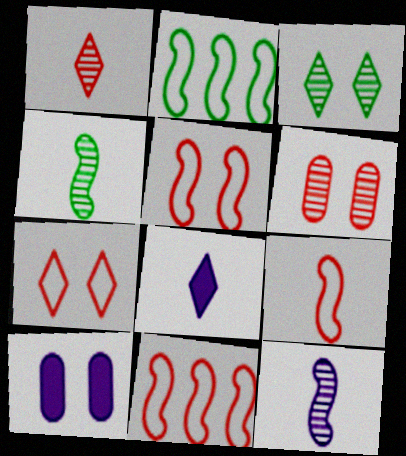[[1, 2, 10], 
[2, 6, 8], 
[3, 5, 10], 
[5, 9, 11]]